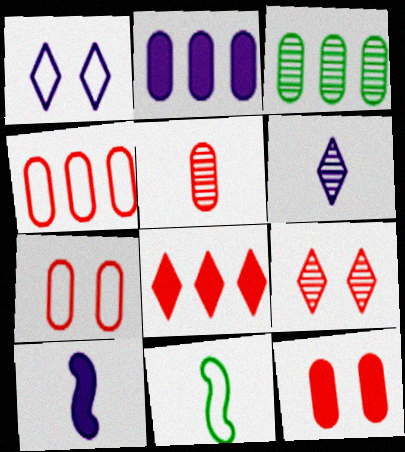[[1, 4, 11], 
[2, 3, 4], 
[2, 9, 11], 
[4, 5, 12]]